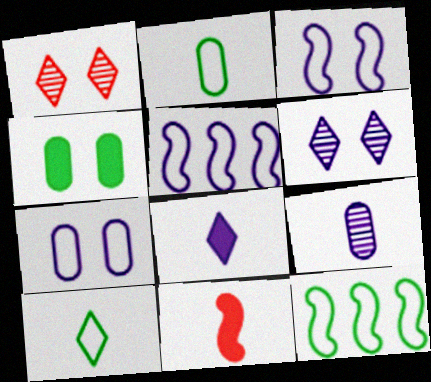[[1, 3, 4], 
[9, 10, 11]]